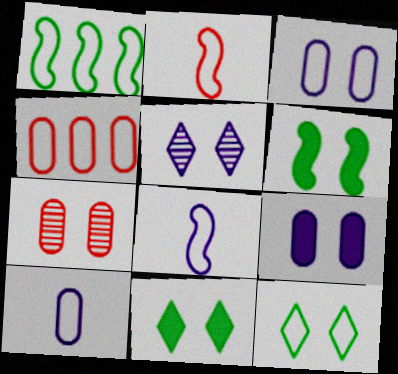[[4, 8, 12]]